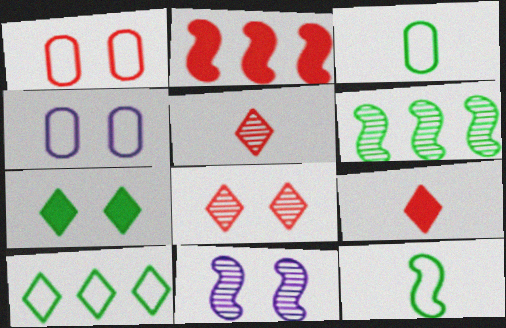[[1, 2, 5], 
[1, 7, 11], 
[2, 11, 12], 
[3, 6, 7], 
[4, 6, 9]]